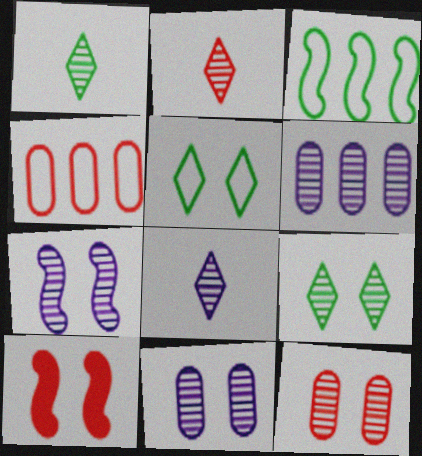[[1, 2, 8], 
[2, 4, 10], 
[5, 10, 11], 
[6, 7, 8], 
[7, 9, 12]]